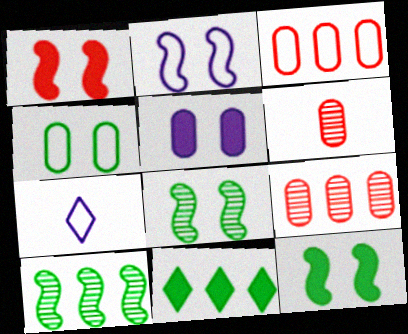[[1, 2, 8], 
[2, 6, 11], 
[7, 9, 12]]